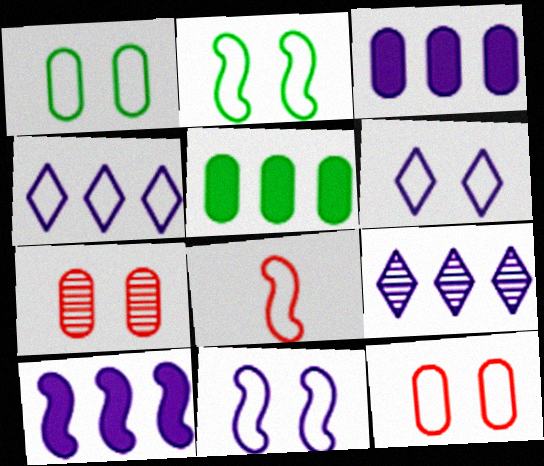[[1, 4, 8], 
[2, 6, 12]]